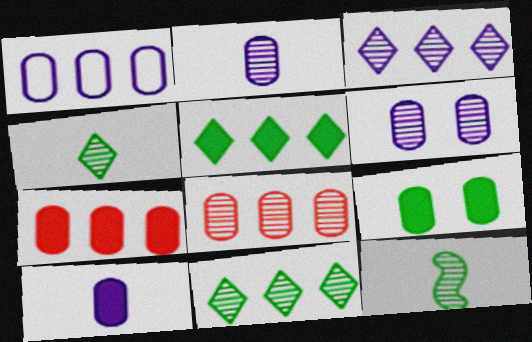[[1, 6, 10], 
[7, 9, 10]]